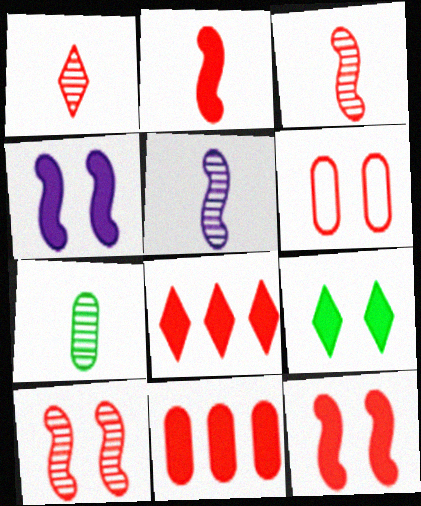[[1, 5, 7], 
[3, 6, 8]]